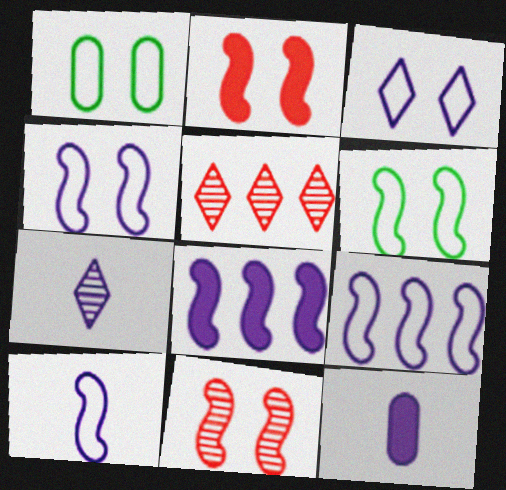[[4, 9, 10], 
[5, 6, 12], 
[7, 10, 12]]